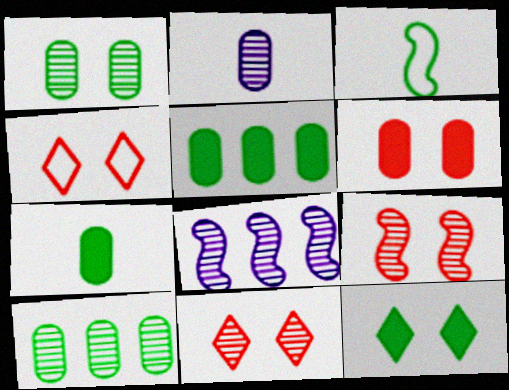[[3, 10, 12], 
[4, 6, 9], 
[4, 7, 8]]